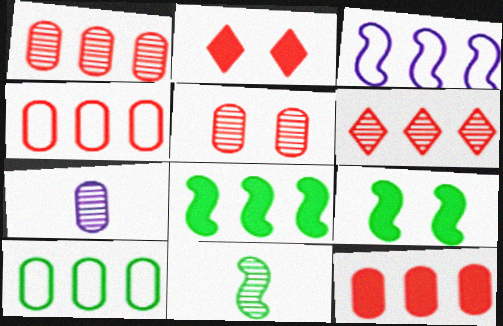[[1, 4, 12]]